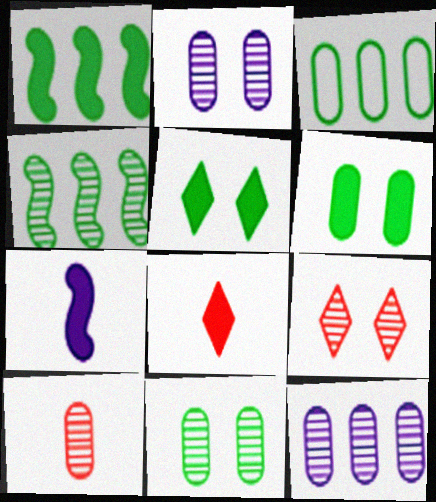[[3, 7, 9], 
[10, 11, 12]]